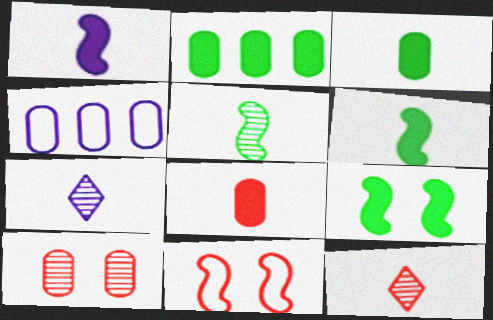[[2, 7, 11], 
[3, 4, 10], 
[4, 9, 12]]